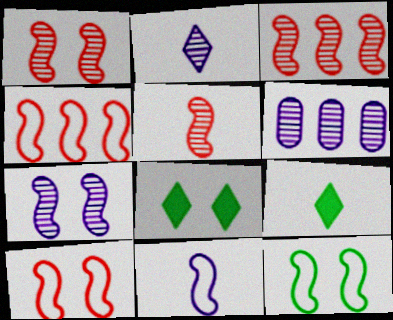[[1, 3, 5], 
[2, 6, 7], 
[4, 11, 12], 
[6, 9, 10]]